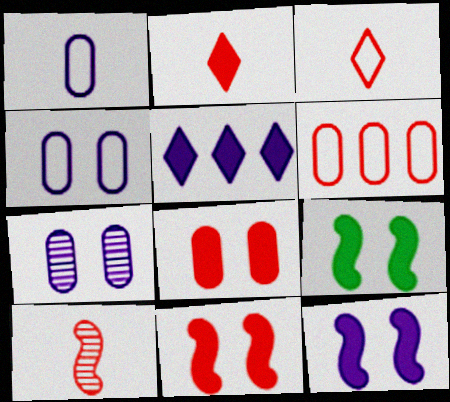[[9, 11, 12]]